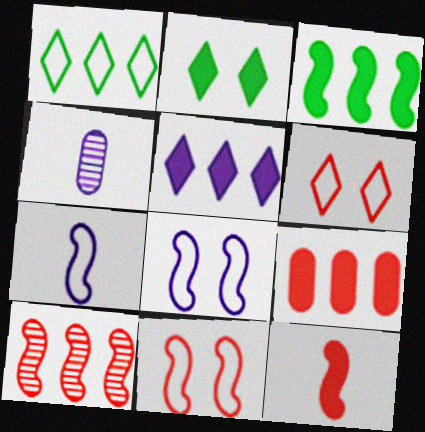[[3, 4, 6], 
[3, 5, 9], 
[4, 5, 8], 
[10, 11, 12]]